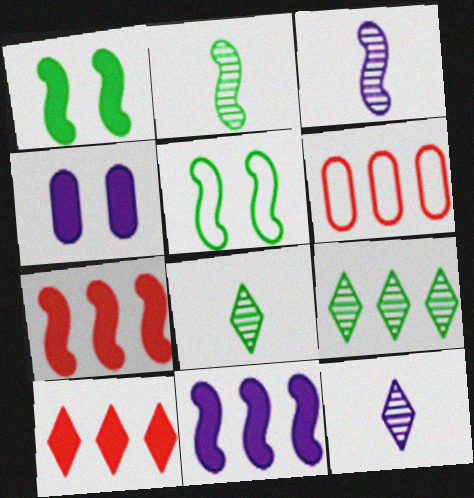[[1, 6, 12], 
[3, 5, 7], 
[6, 9, 11]]